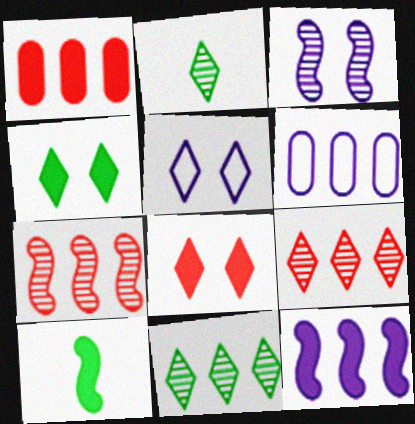[]